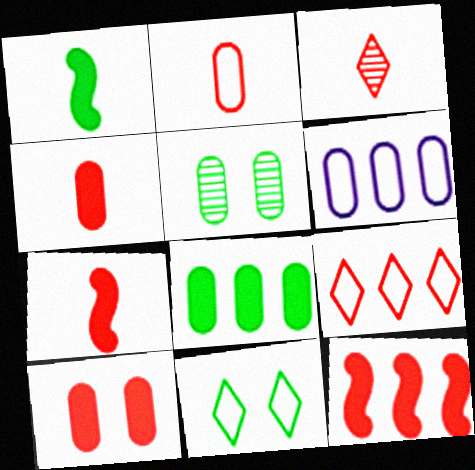[[2, 3, 7], 
[4, 5, 6]]